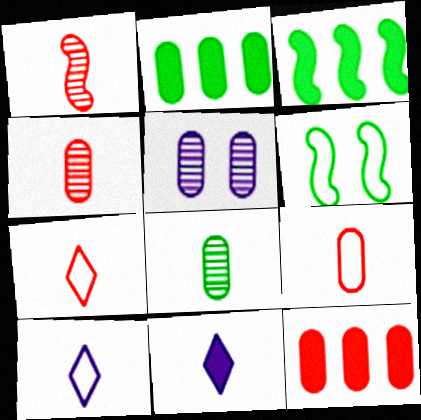[[2, 5, 9], 
[3, 5, 7]]